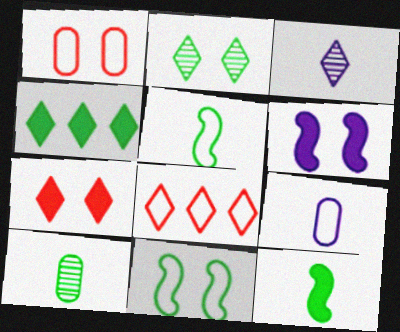[[1, 2, 6], 
[4, 10, 11], 
[6, 8, 10], 
[8, 9, 11]]